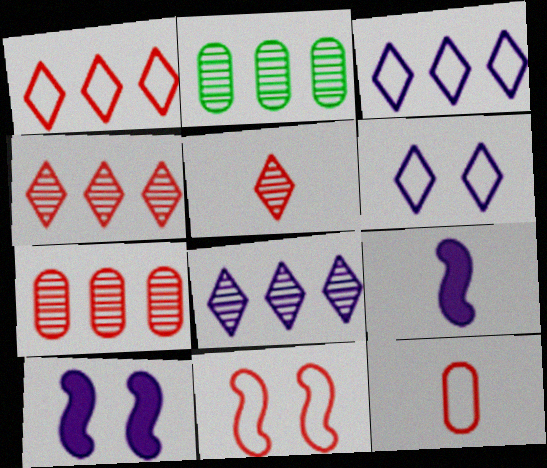[[1, 11, 12]]